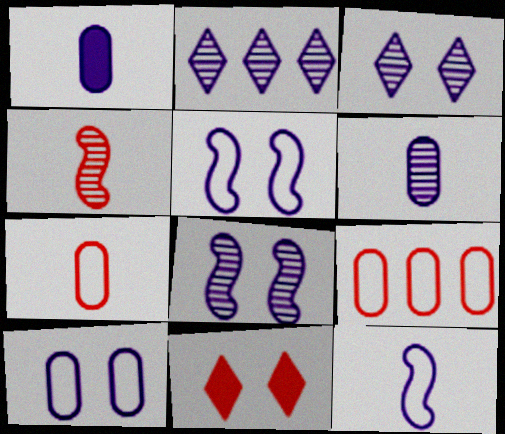[[1, 2, 5], 
[2, 6, 8], 
[4, 9, 11]]